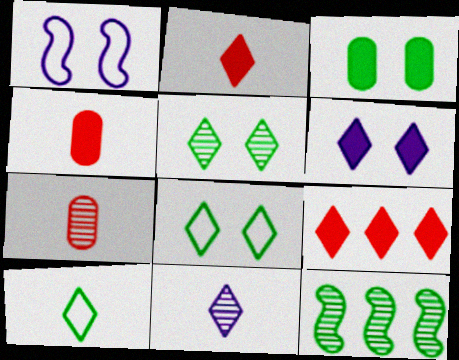[[2, 10, 11], 
[3, 10, 12], 
[8, 9, 11]]